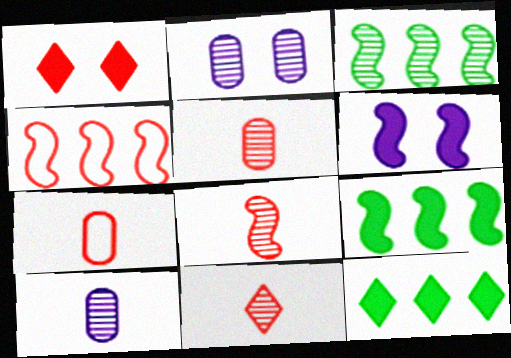[[1, 4, 5], 
[2, 3, 11], 
[5, 8, 11]]